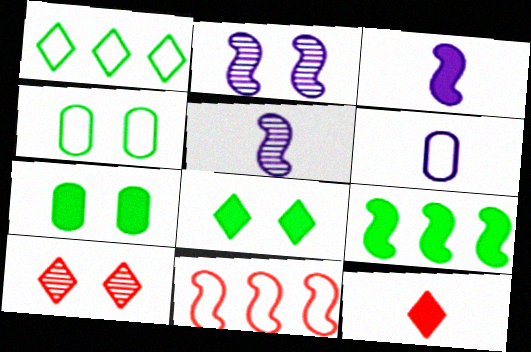[[6, 9, 10]]